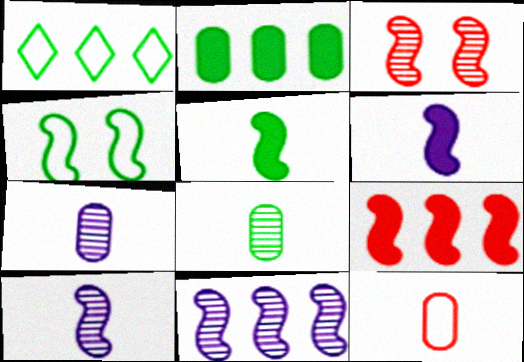[[4, 9, 10]]